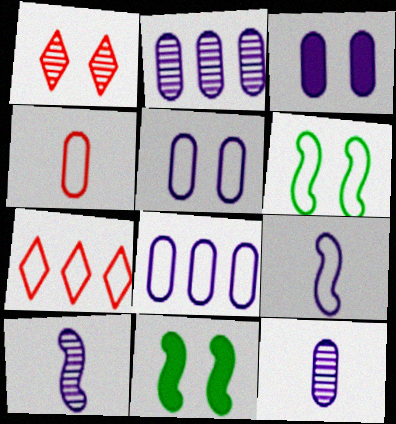[[1, 3, 6], 
[1, 5, 11], 
[3, 8, 12], 
[7, 11, 12]]